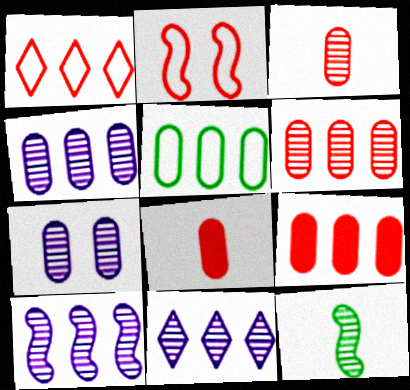[[4, 5, 9], 
[4, 10, 11], 
[5, 7, 8]]